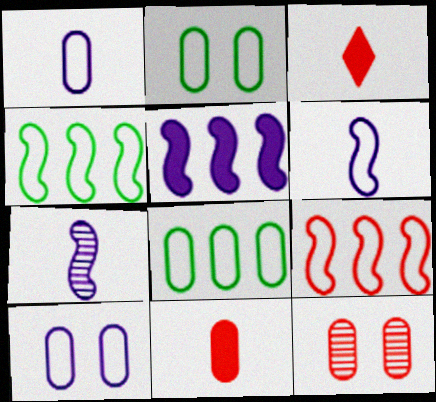[[3, 9, 12]]